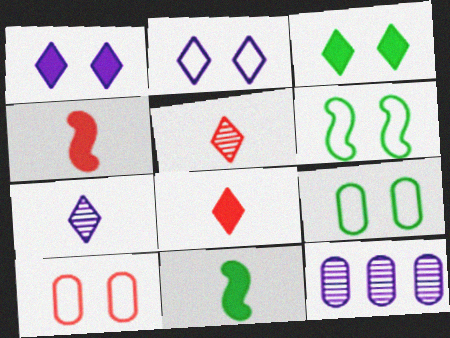[[2, 6, 10], 
[6, 8, 12]]